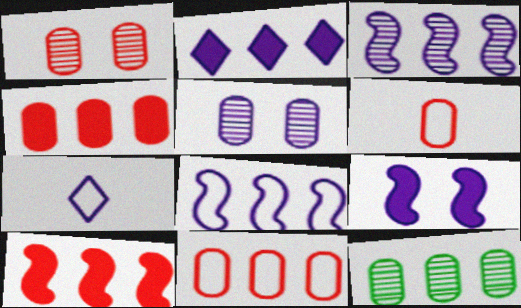[[1, 4, 6]]